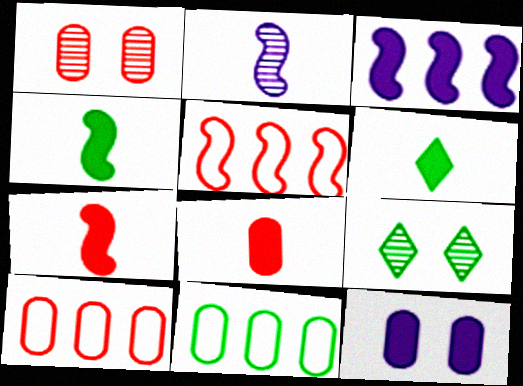[[1, 8, 10], 
[4, 9, 11]]